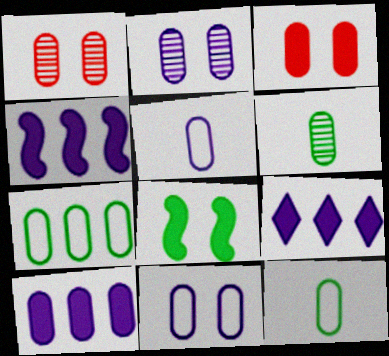[[1, 10, 12], 
[2, 5, 10], 
[4, 9, 10]]